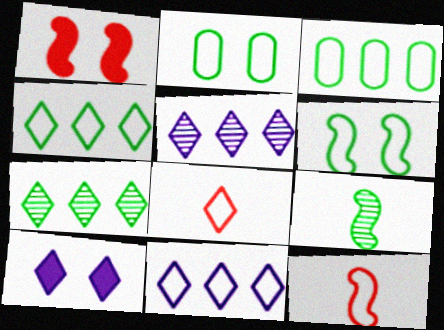[[2, 11, 12], 
[7, 8, 10]]